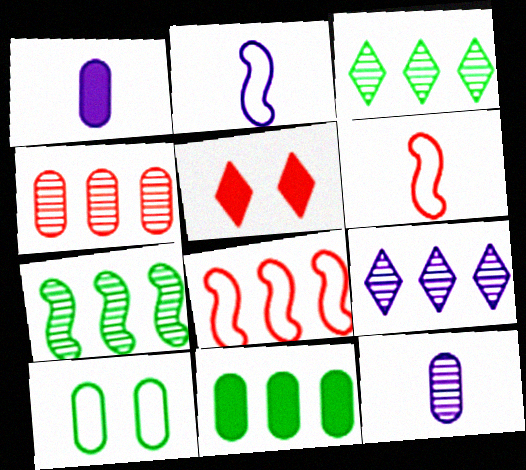[[1, 4, 10], 
[4, 5, 6], 
[4, 7, 9], 
[8, 9, 11]]